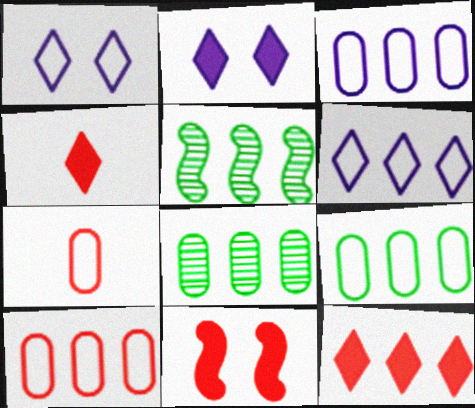[[2, 5, 7], 
[3, 5, 12], 
[3, 9, 10]]